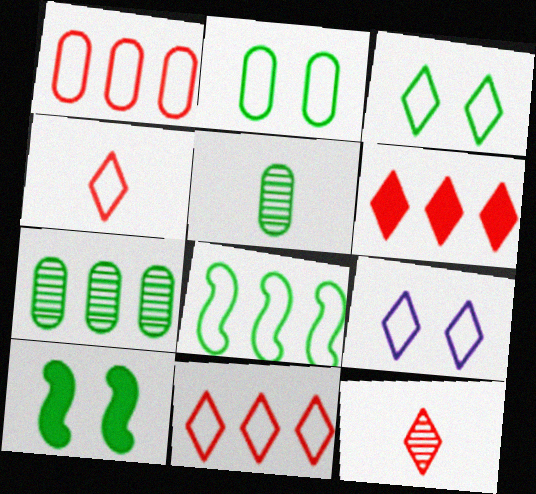[]